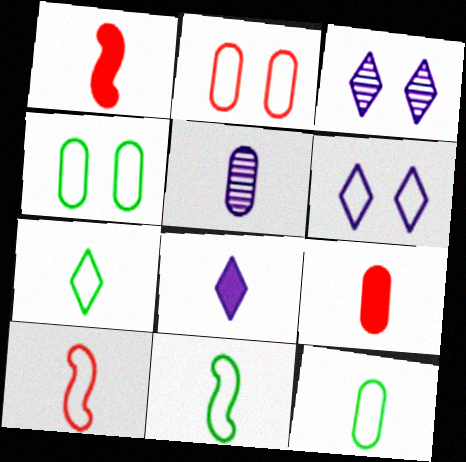[[1, 5, 7], 
[5, 9, 12], 
[7, 11, 12]]